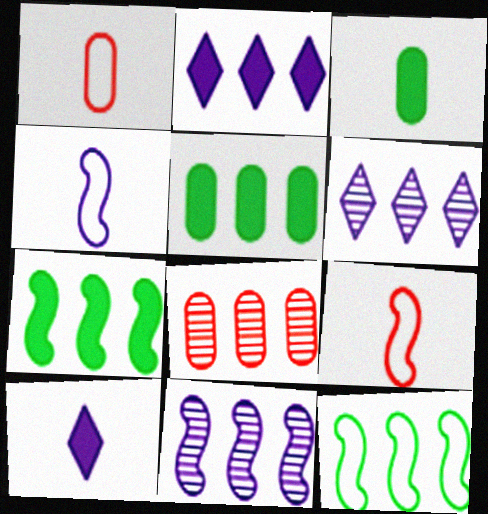[[2, 8, 12]]